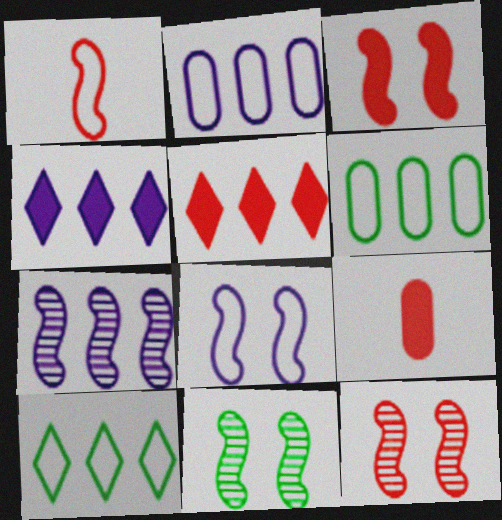[[2, 4, 7], 
[3, 5, 9], 
[3, 8, 11], 
[5, 6, 7]]